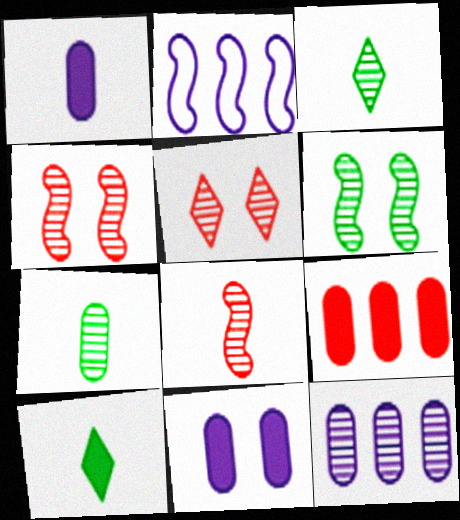[[3, 4, 12]]